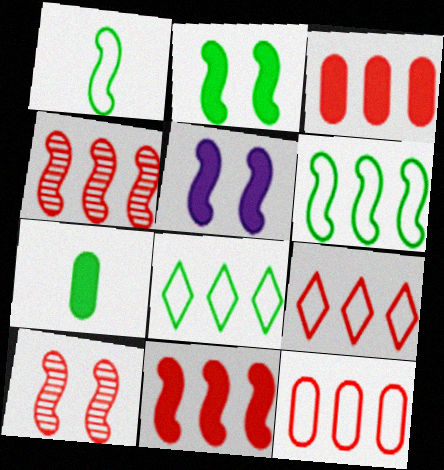[[1, 4, 5], 
[3, 4, 9]]